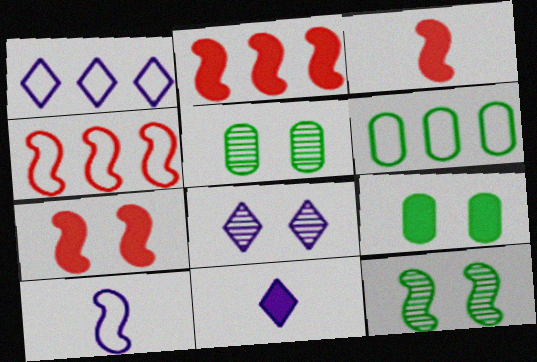[[1, 3, 5], 
[1, 4, 6], 
[1, 8, 11], 
[2, 3, 7], 
[2, 9, 11], 
[2, 10, 12], 
[3, 6, 8], 
[4, 5, 11]]